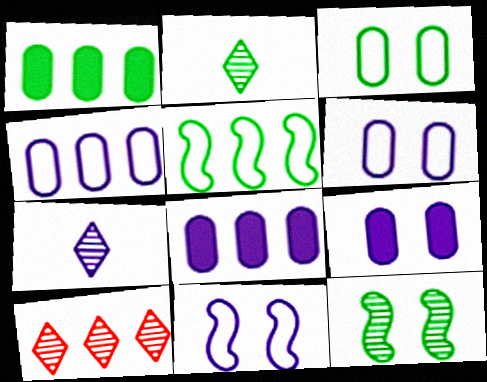[[5, 8, 10], 
[7, 8, 11]]